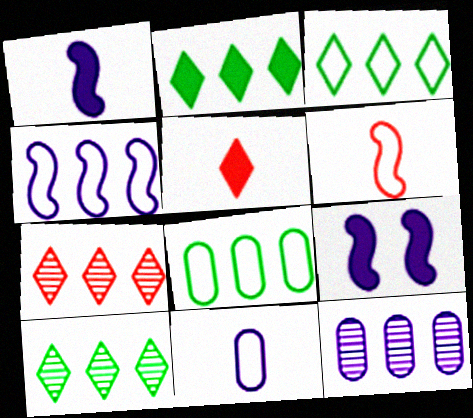[[2, 3, 10]]